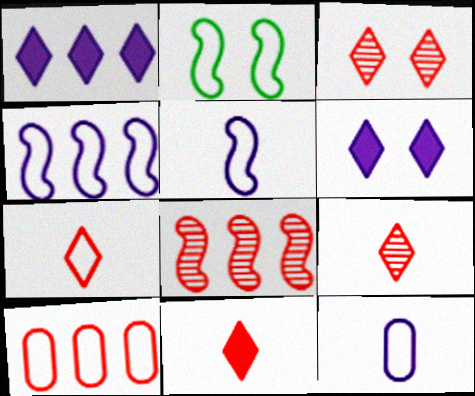[[7, 9, 11]]